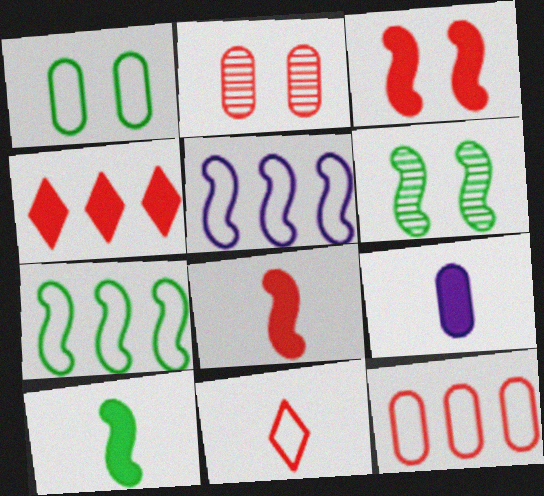[[1, 5, 11], 
[5, 6, 8], 
[6, 7, 10]]